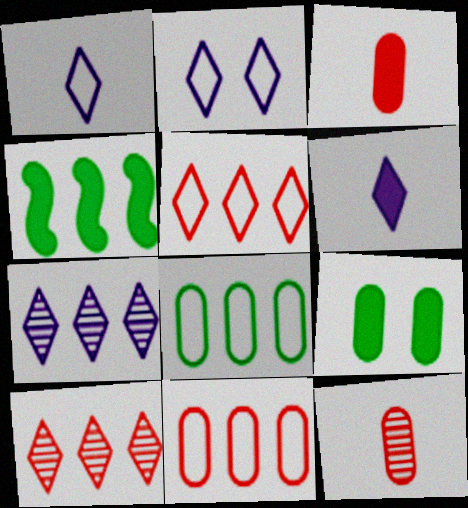[[2, 4, 12], 
[2, 6, 7], 
[4, 7, 11]]